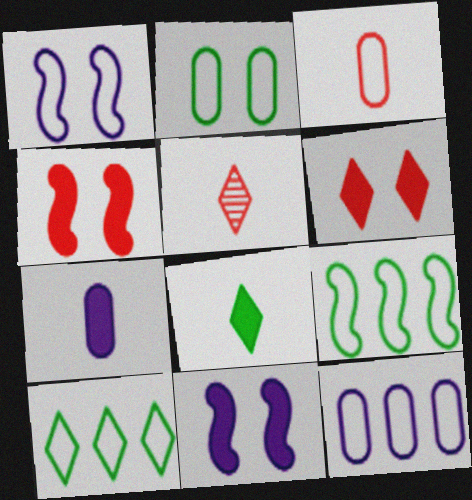[[1, 3, 10], 
[2, 3, 12]]